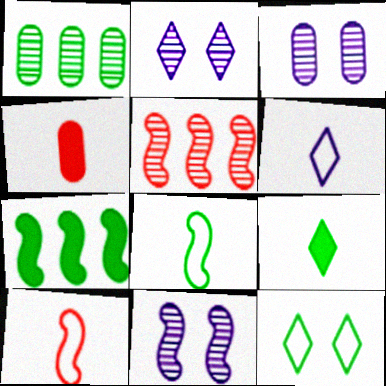[[2, 3, 11], 
[7, 10, 11]]